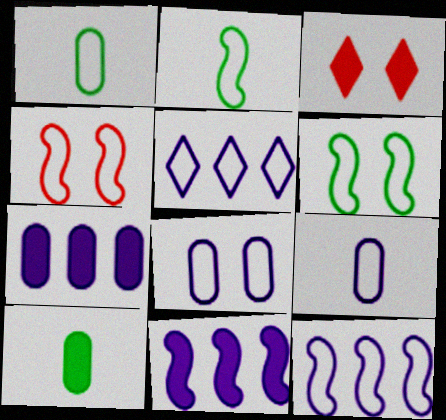[[1, 4, 5], 
[2, 4, 12], 
[3, 10, 11]]